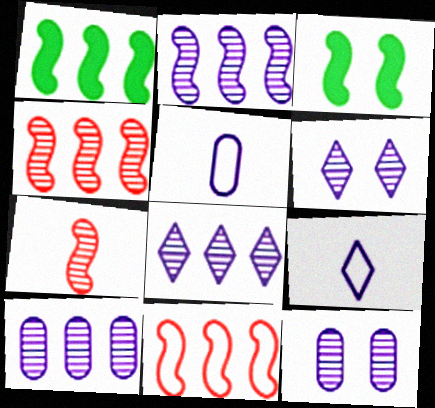[[1, 2, 11], 
[2, 8, 10]]